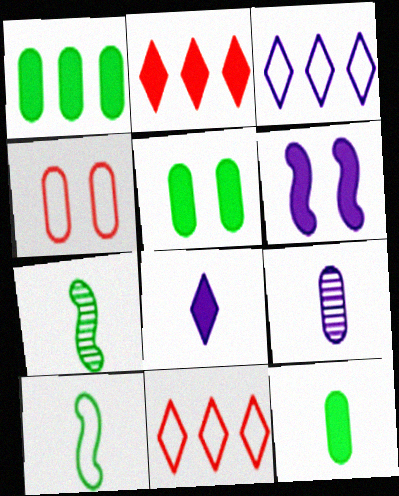[[1, 4, 9], 
[1, 5, 12], 
[2, 6, 12], 
[3, 4, 10], 
[3, 6, 9]]